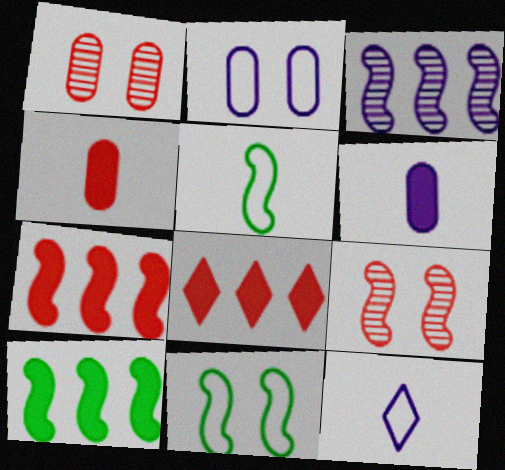[[1, 10, 12]]